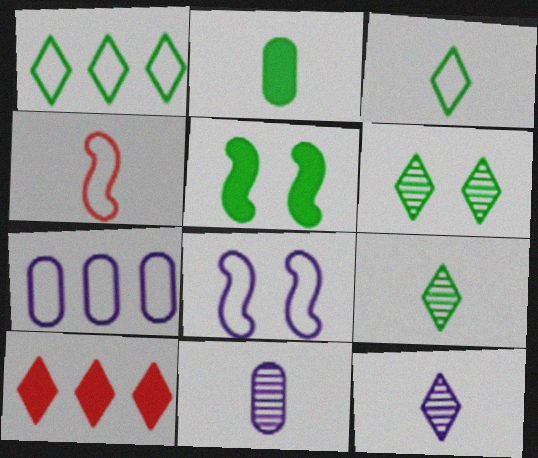[[2, 4, 12]]